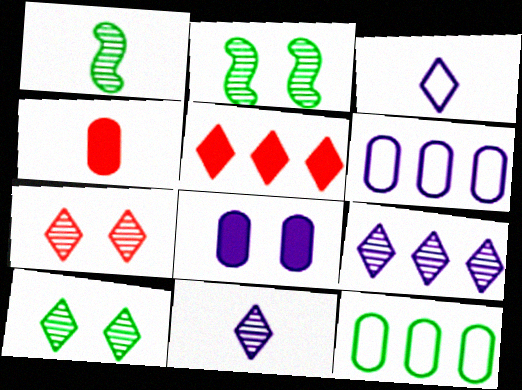[[1, 3, 4], 
[3, 5, 10]]